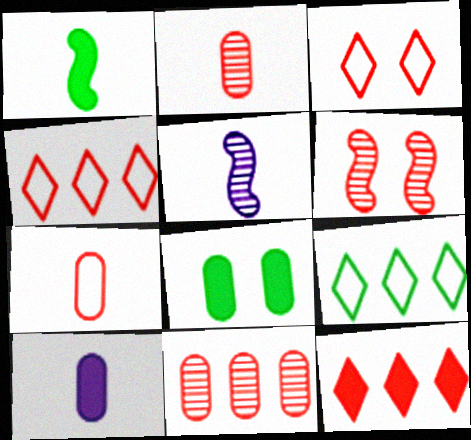[[4, 5, 8], 
[6, 7, 12], 
[6, 9, 10]]